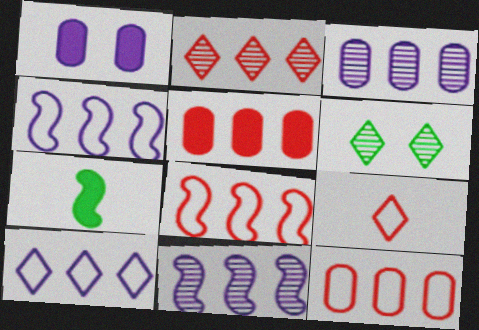[[2, 5, 8]]